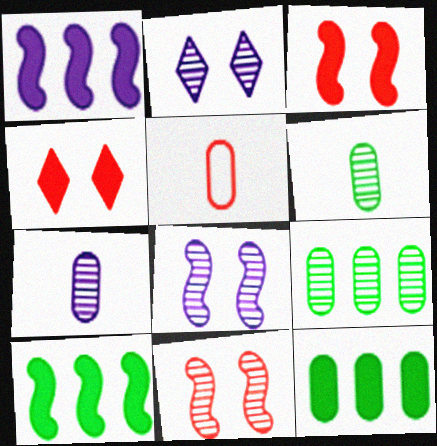[[2, 5, 10]]